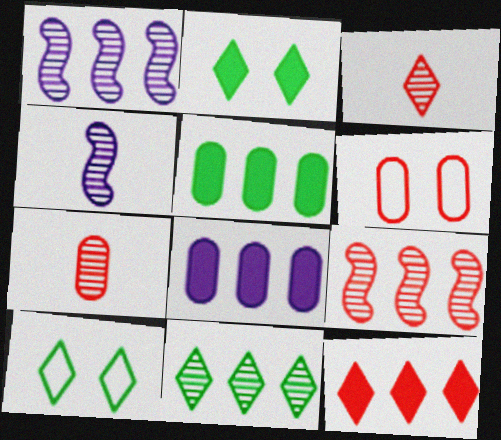[]